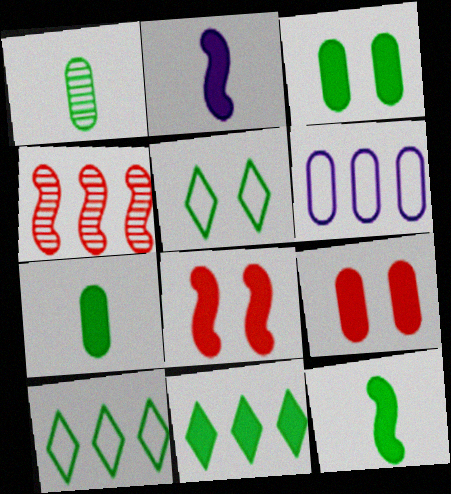[[1, 6, 9], 
[2, 9, 11], 
[3, 11, 12], 
[4, 6, 11]]